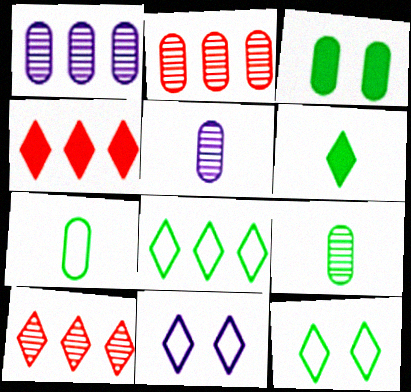[[6, 10, 11]]